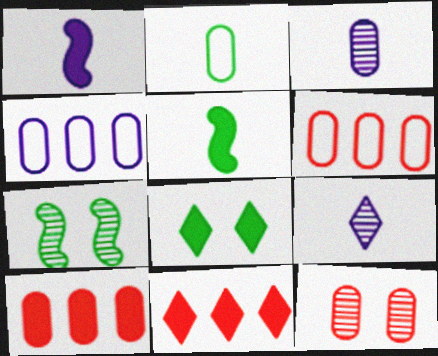[[1, 8, 10]]